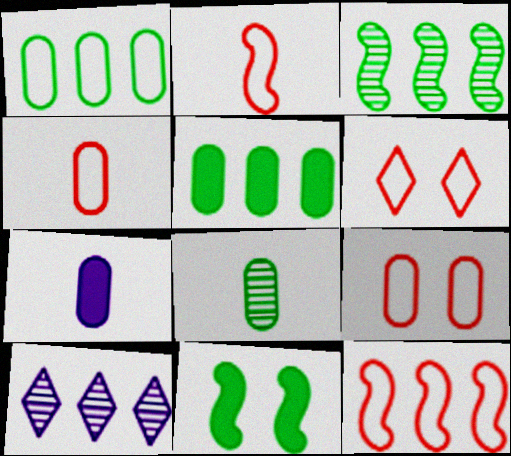[[3, 6, 7], 
[4, 6, 12], 
[4, 7, 8], 
[4, 10, 11], 
[5, 10, 12]]